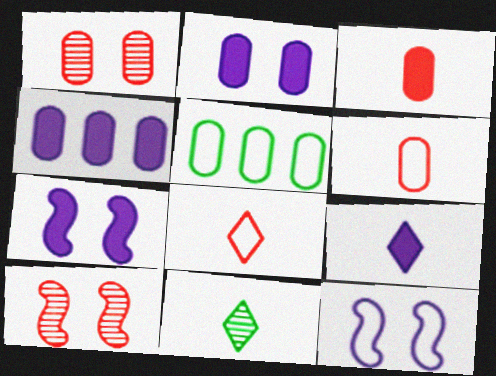[[4, 7, 9], 
[5, 8, 12], 
[5, 9, 10], 
[8, 9, 11]]